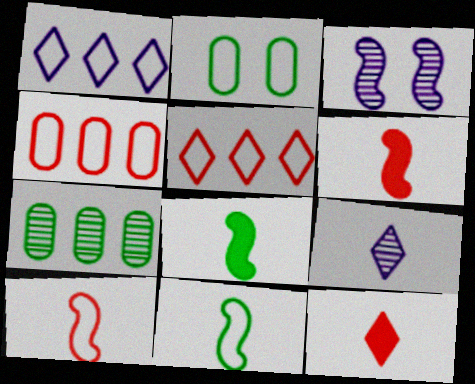[[1, 2, 10]]